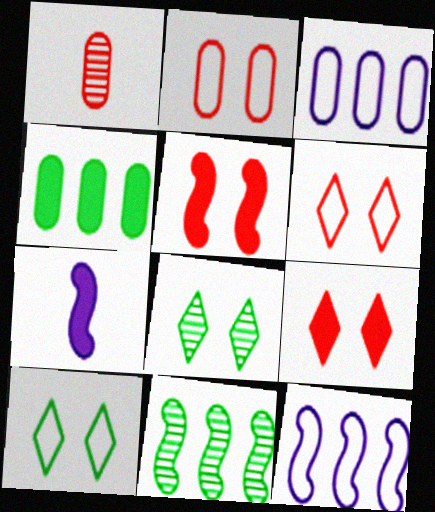[[4, 7, 9]]